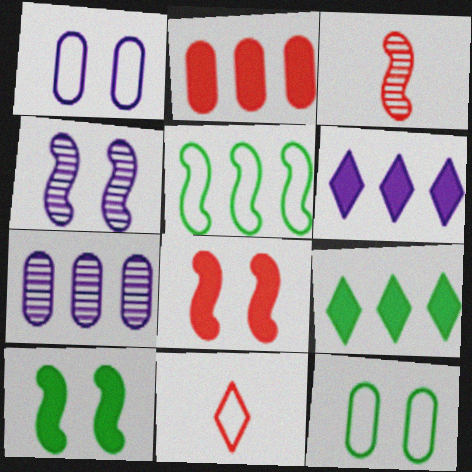[[1, 3, 9], 
[1, 5, 11], 
[3, 6, 12], 
[7, 10, 11]]